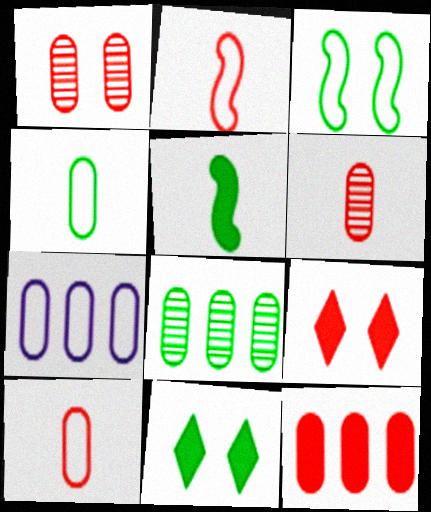[[1, 10, 12], 
[7, 8, 12]]